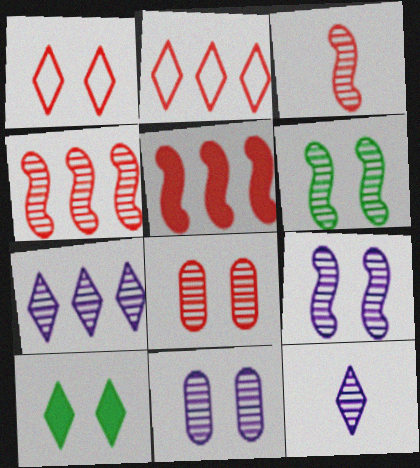[[2, 10, 12]]